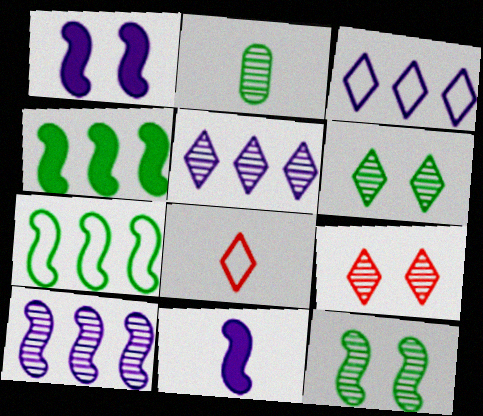[[2, 8, 11], 
[2, 9, 10]]